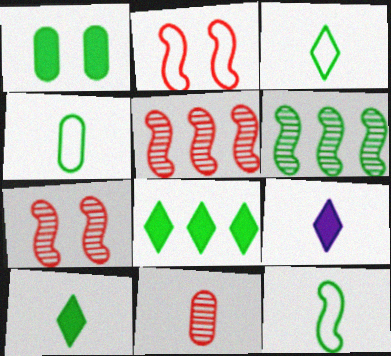[[1, 3, 6], 
[3, 4, 12], 
[9, 11, 12]]